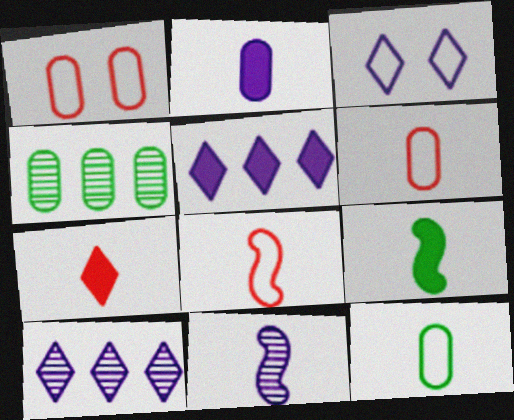[[1, 2, 4], 
[1, 9, 10], 
[2, 7, 9], 
[7, 11, 12], 
[8, 9, 11]]